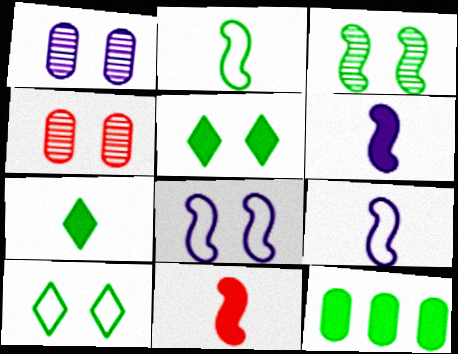[[4, 5, 8]]